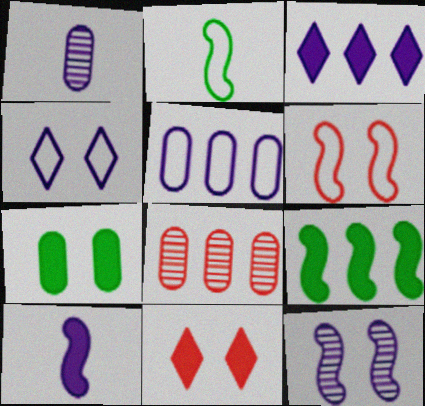[]